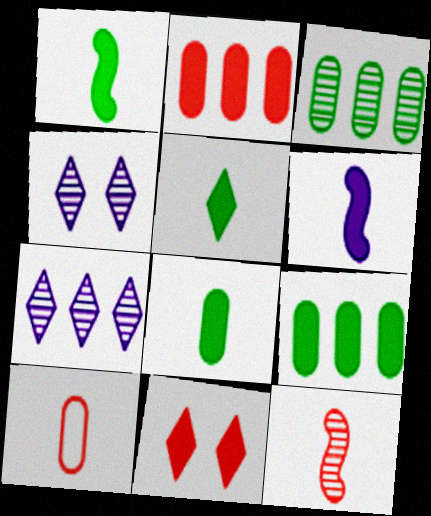[[1, 5, 8], 
[3, 4, 12], 
[6, 9, 11]]